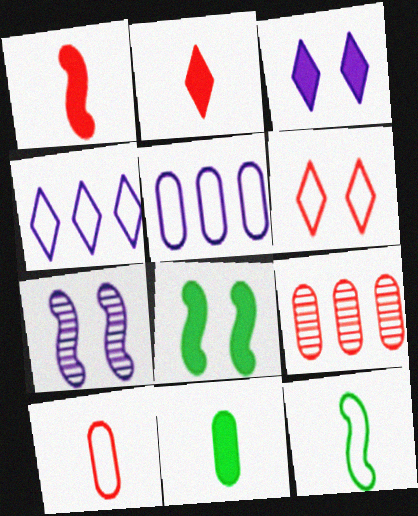[[1, 6, 9], 
[3, 9, 12], 
[5, 6, 12]]